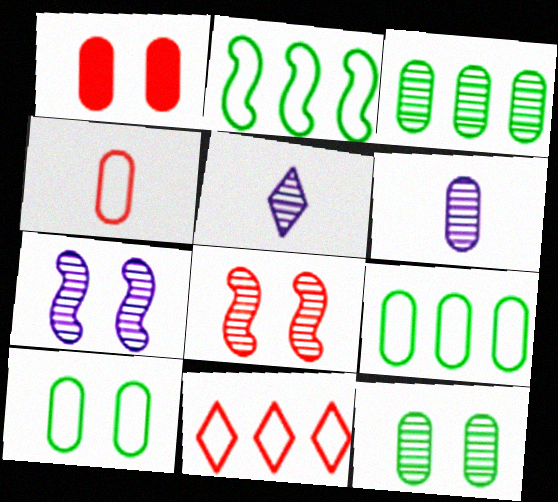[[1, 2, 5], 
[1, 6, 9], 
[3, 5, 8]]